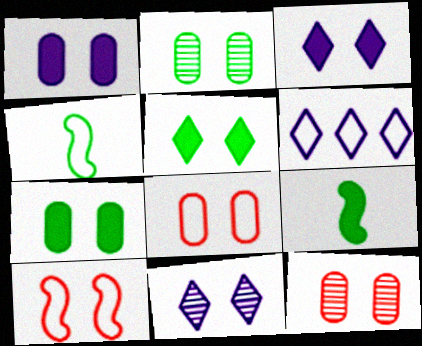[[1, 2, 8], 
[2, 3, 10], 
[4, 6, 8], 
[6, 9, 12], 
[7, 10, 11]]